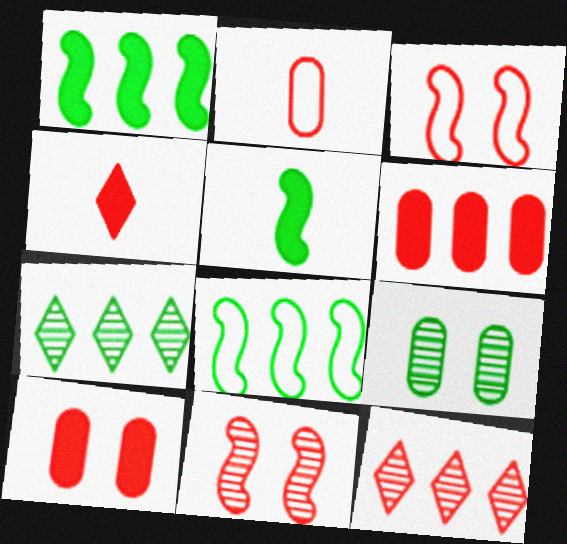[]